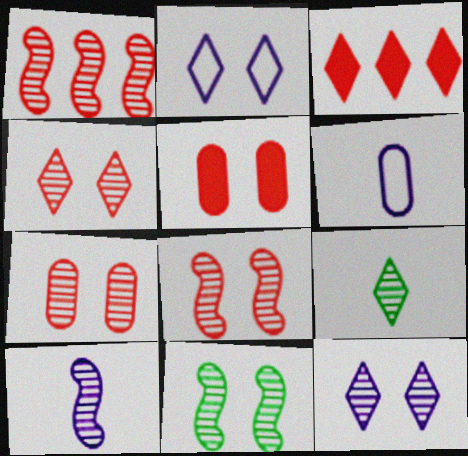[[1, 10, 11], 
[2, 3, 9], 
[2, 5, 11], 
[3, 6, 11], 
[4, 7, 8], 
[7, 11, 12]]